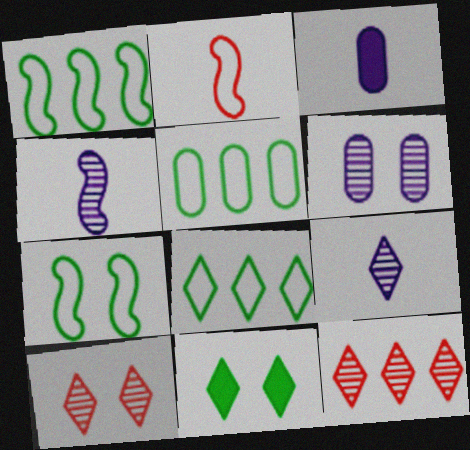[[1, 3, 10], 
[1, 5, 8], 
[3, 7, 12]]